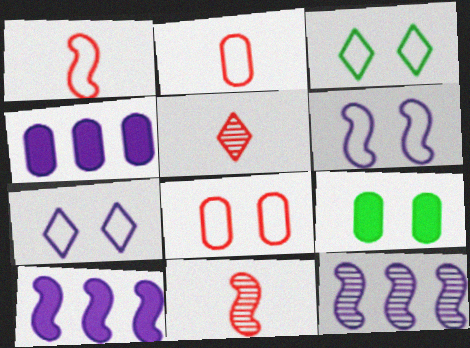[[3, 4, 11], 
[3, 6, 8]]